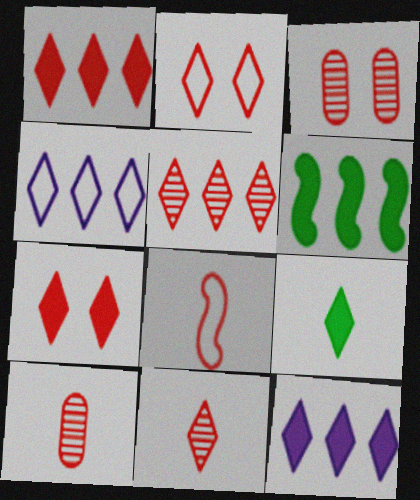[[1, 2, 11], 
[1, 3, 8], 
[7, 9, 12]]